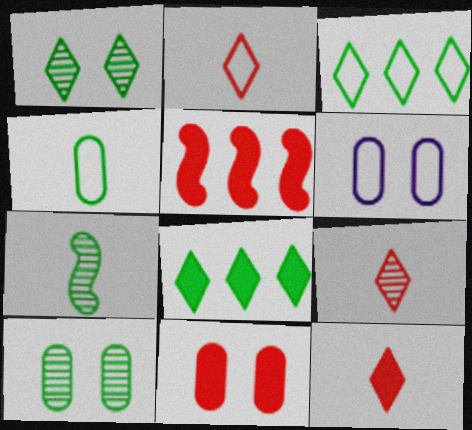[[2, 9, 12], 
[5, 11, 12], 
[6, 10, 11]]